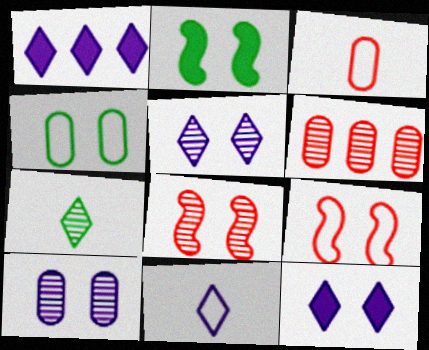[[1, 5, 11], 
[2, 6, 11], 
[4, 8, 12]]